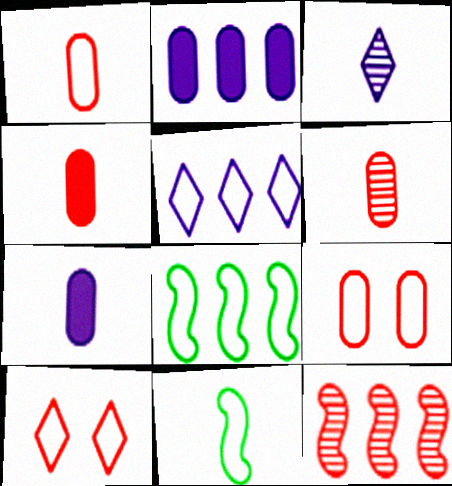[[1, 4, 6], 
[3, 4, 11], 
[4, 10, 12], 
[5, 9, 11]]